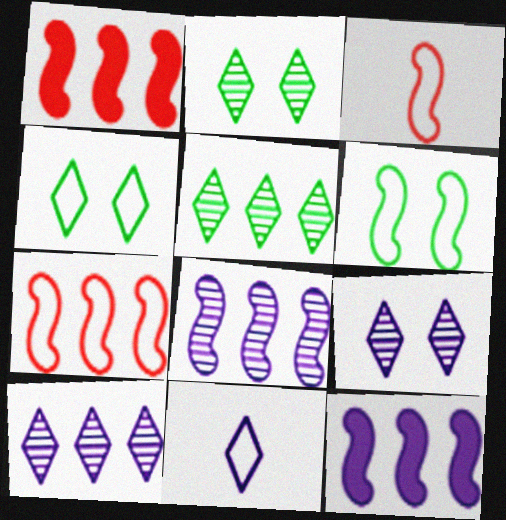[]